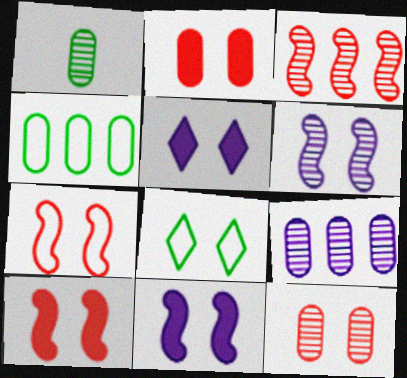[[1, 9, 12], 
[2, 6, 8], 
[8, 11, 12]]